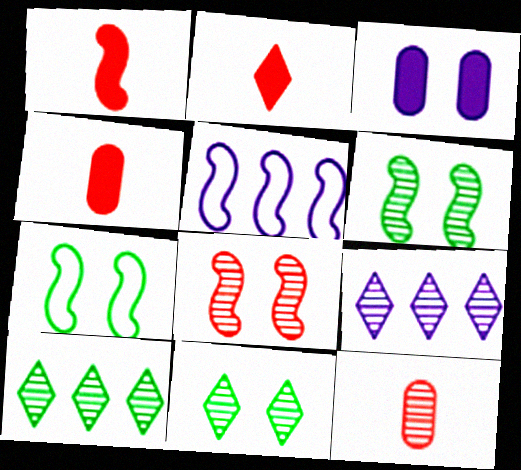[[1, 2, 4], 
[1, 5, 6], 
[4, 5, 11], 
[4, 7, 9], 
[6, 9, 12]]